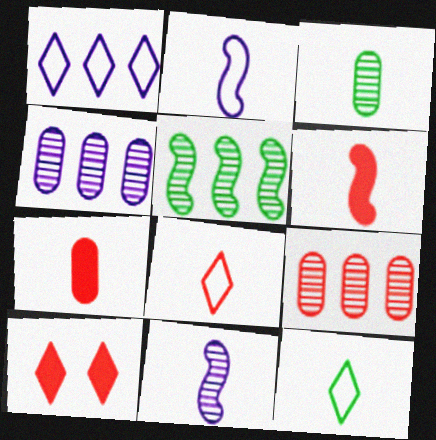[[7, 11, 12]]